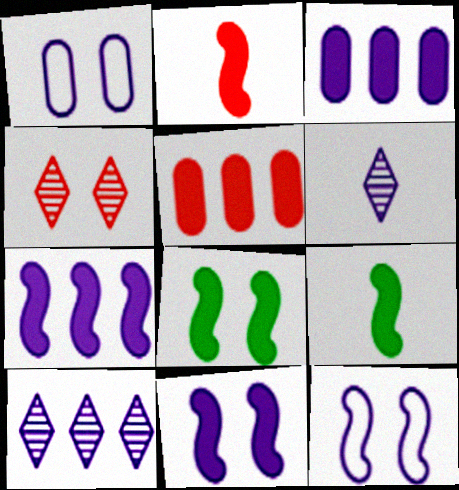[[1, 4, 8], 
[1, 6, 7], 
[2, 7, 8], 
[3, 6, 12]]